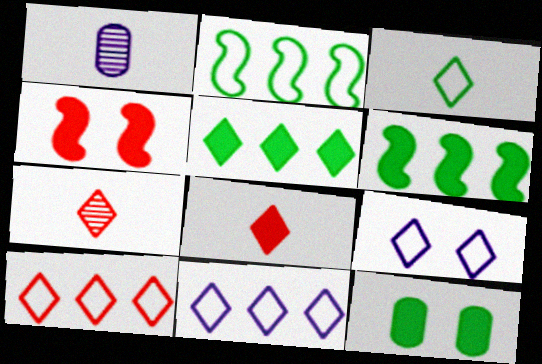[[3, 9, 10], 
[5, 7, 9]]